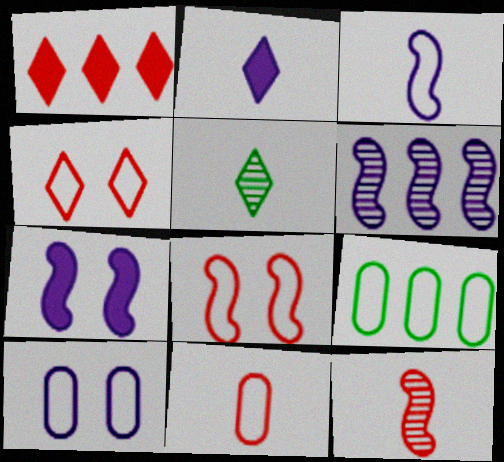[[1, 6, 9], 
[2, 6, 10], 
[3, 4, 9], 
[3, 6, 7], 
[9, 10, 11]]